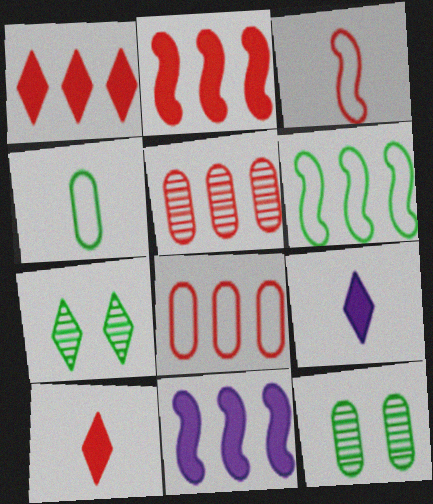[]